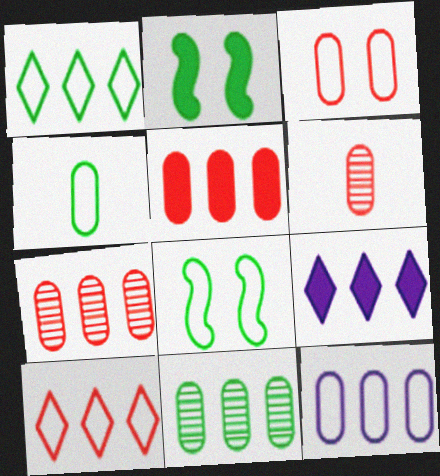[[1, 4, 8], 
[3, 4, 12], 
[3, 5, 6], 
[5, 11, 12], 
[6, 8, 9]]